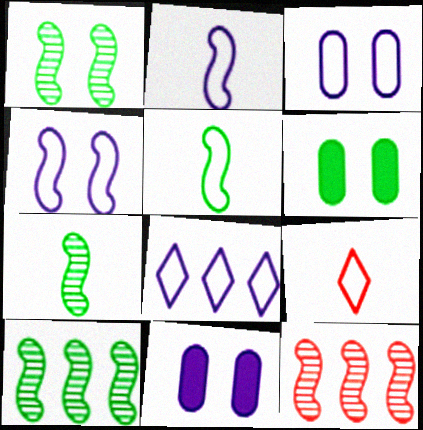[[1, 7, 10], 
[2, 3, 8], 
[9, 10, 11]]